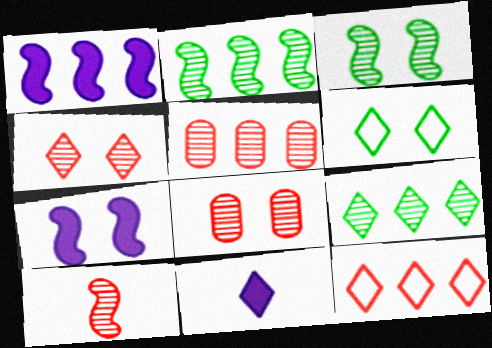[[4, 5, 10], 
[6, 7, 8]]